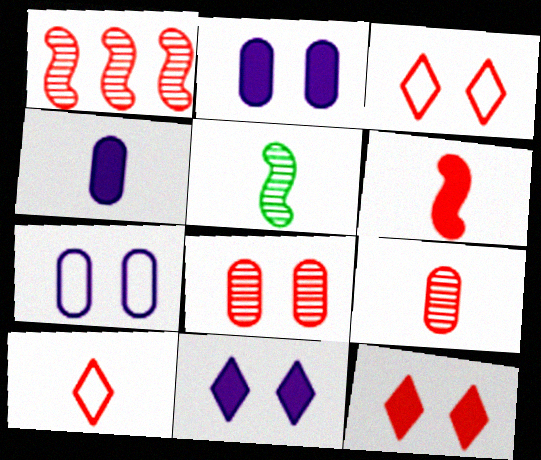[[4, 5, 10], 
[6, 9, 10]]